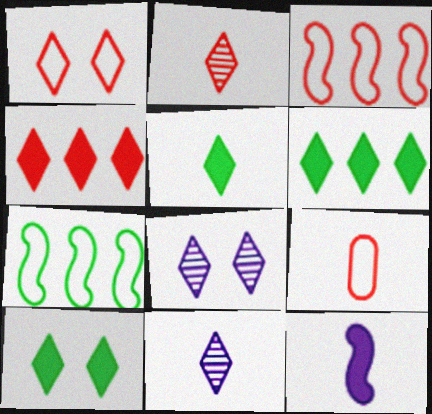[[1, 2, 4], 
[1, 3, 9], 
[1, 6, 11], 
[1, 8, 10], 
[5, 6, 10]]